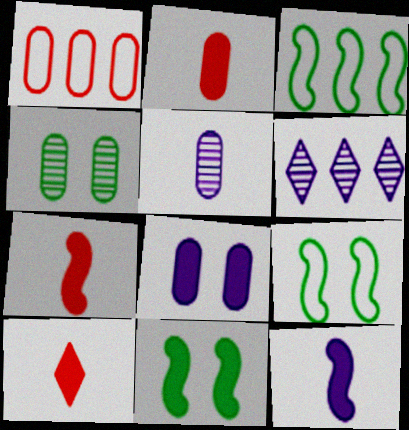[[2, 6, 9], 
[2, 7, 10]]